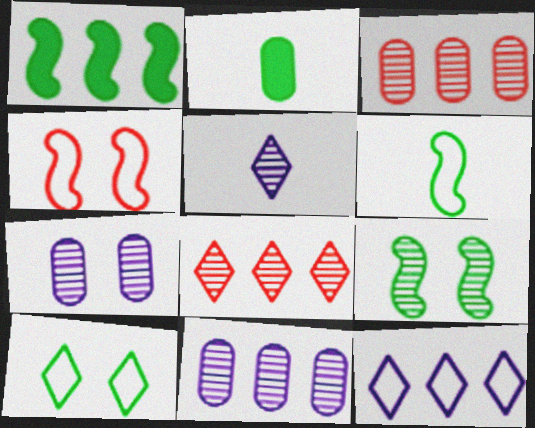[[1, 3, 12], 
[1, 6, 9], 
[3, 5, 9]]